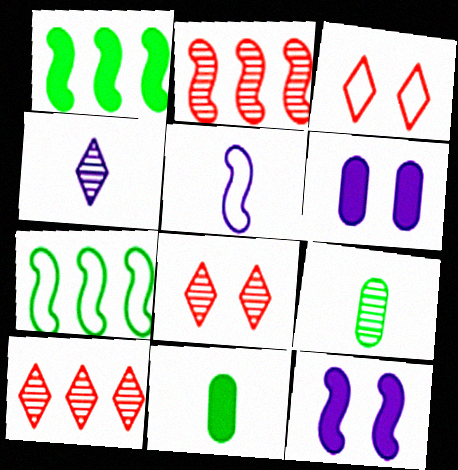[]